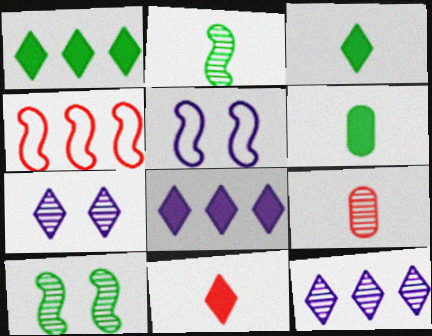[[1, 5, 9], 
[4, 6, 7], 
[9, 10, 12]]